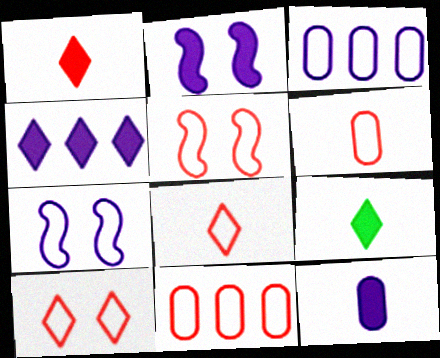[[2, 4, 12], 
[5, 8, 11]]